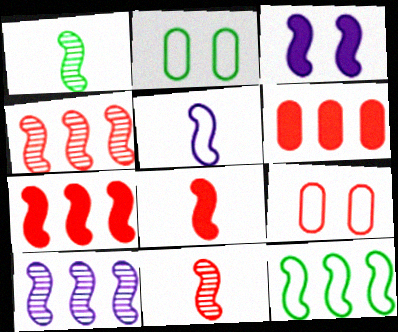[[1, 5, 8], 
[3, 5, 10], 
[3, 11, 12], 
[7, 10, 12]]